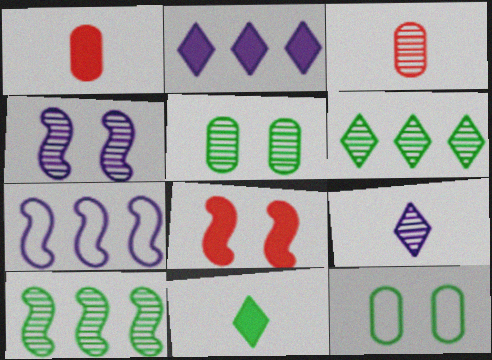[[3, 4, 6], 
[10, 11, 12]]